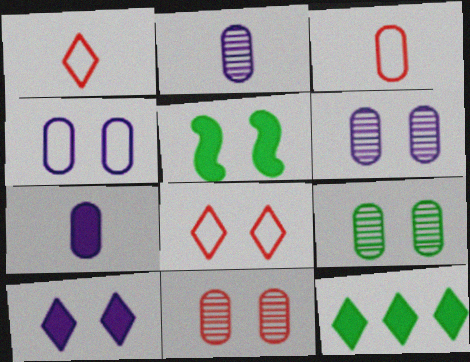[[5, 6, 8], 
[6, 9, 11]]